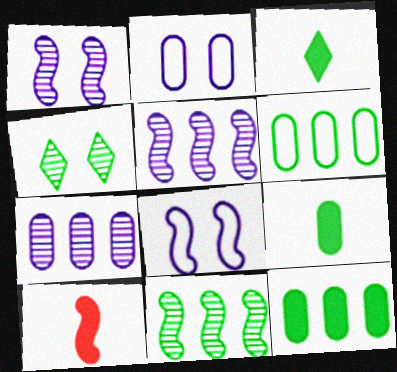[[8, 10, 11]]